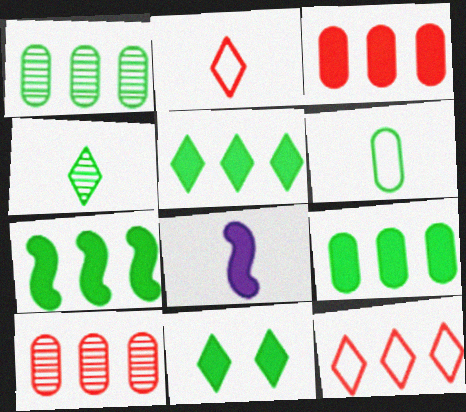[[3, 8, 11], 
[5, 7, 9]]